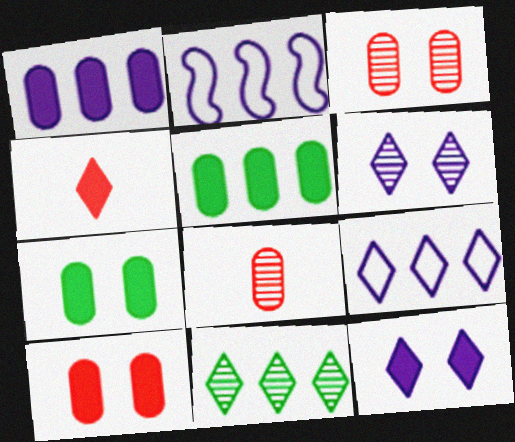[]